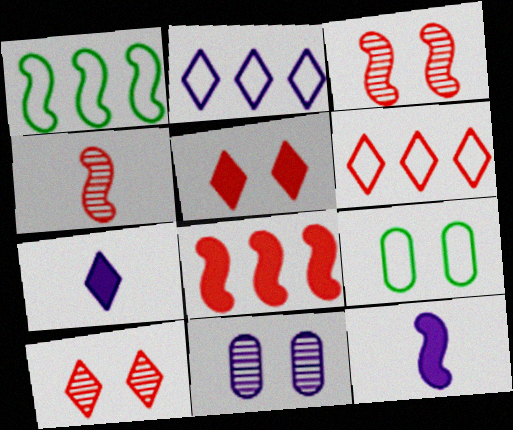[[1, 3, 12], 
[2, 11, 12]]